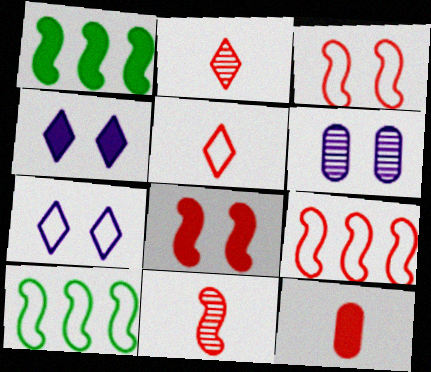[[1, 4, 12], 
[1, 5, 6], 
[5, 11, 12], 
[8, 9, 11]]